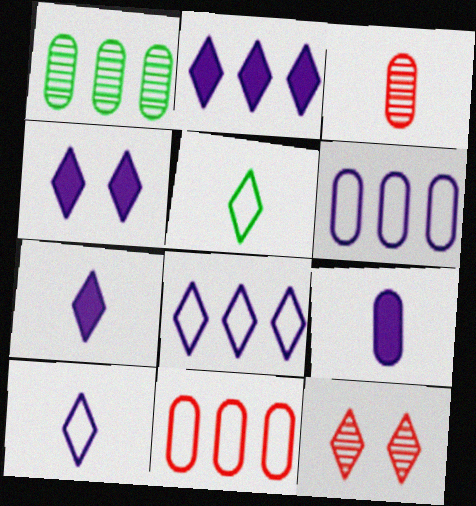[[2, 4, 7], 
[2, 5, 12]]